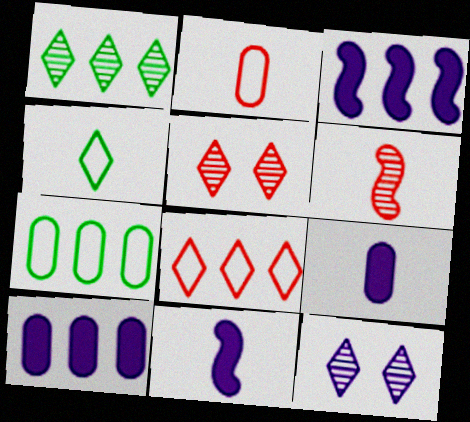[[4, 6, 9], 
[5, 7, 11]]